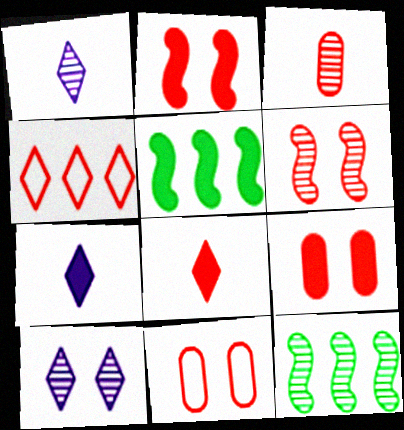[[1, 5, 11], 
[2, 3, 4], 
[3, 10, 12], 
[5, 7, 9], 
[7, 11, 12]]